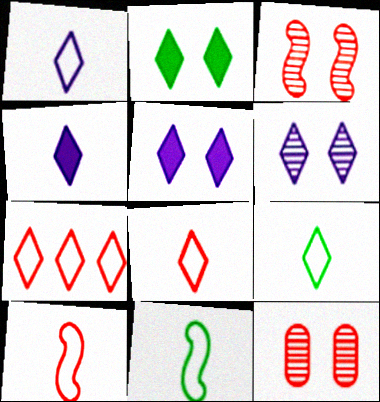[[1, 8, 9]]